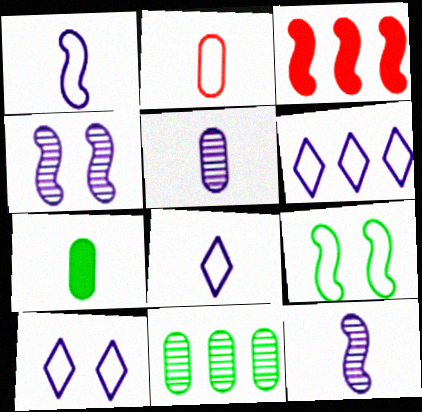[[2, 5, 7], 
[2, 6, 9], 
[3, 6, 11], 
[3, 9, 12], 
[6, 8, 10]]